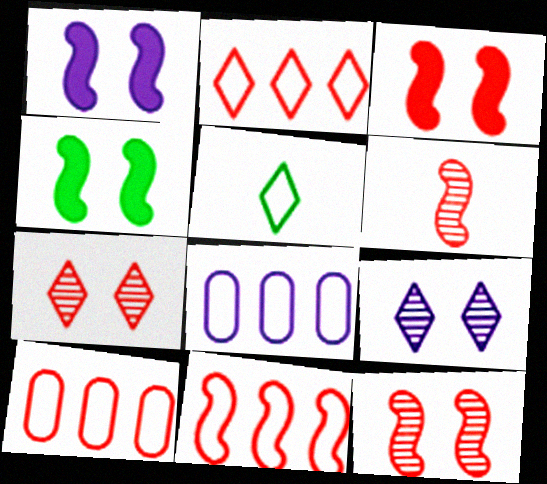[[1, 3, 4], 
[2, 10, 11], 
[3, 6, 11]]